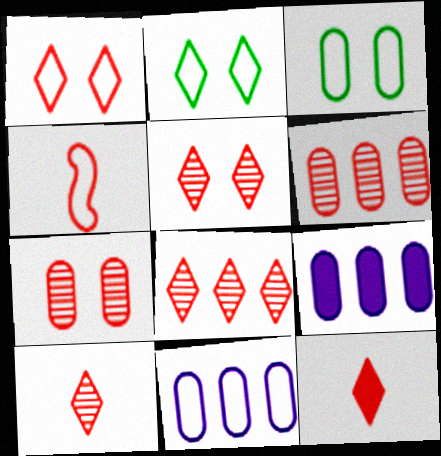[[1, 8, 12], 
[2, 4, 11], 
[5, 8, 10]]